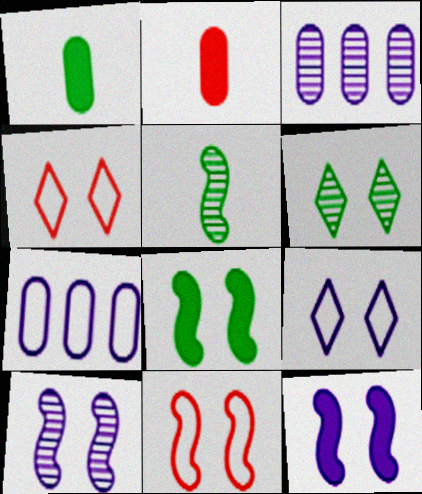[[8, 10, 11]]